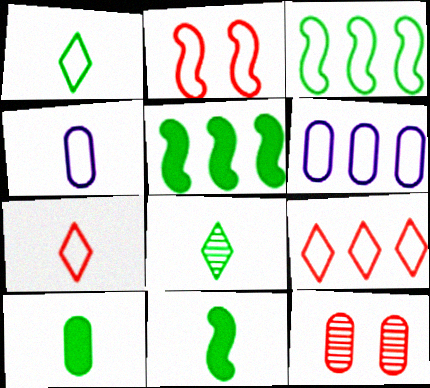[[1, 2, 6], 
[3, 6, 9], 
[6, 10, 12]]